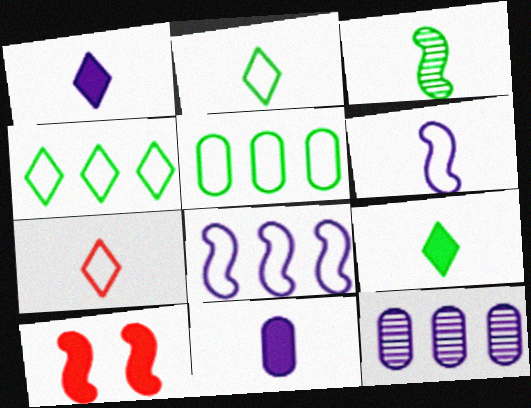[[2, 10, 12], 
[3, 7, 11], 
[3, 8, 10]]